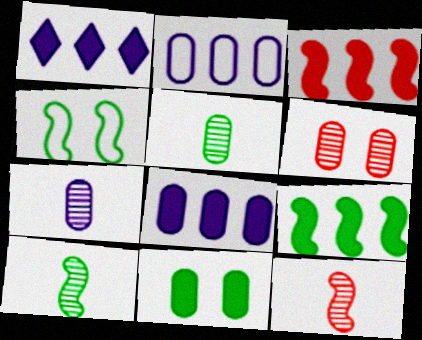[[4, 9, 10]]